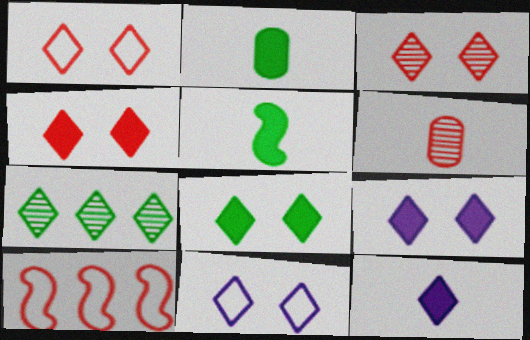[[1, 3, 4], 
[1, 7, 12], 
[3, 8, 11], 
[4, 6, 10], 
[4, 8, 9]]